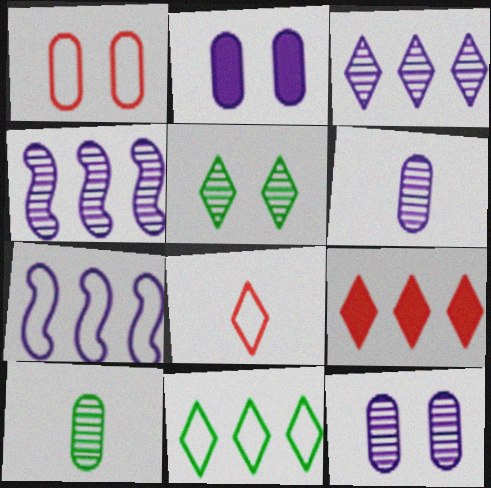[[3, 9, 11]]